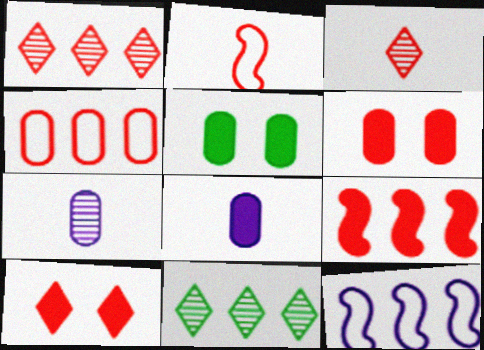[[1, 2, 6], 
[1, 4, 9], 
[3, 5, 12], 
[4, 5, 7]]